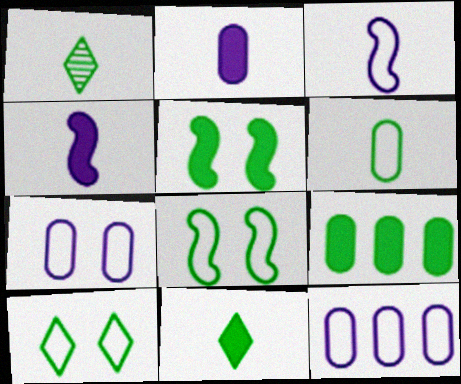[[1, 8, 9], 
[5, 9, 11]]